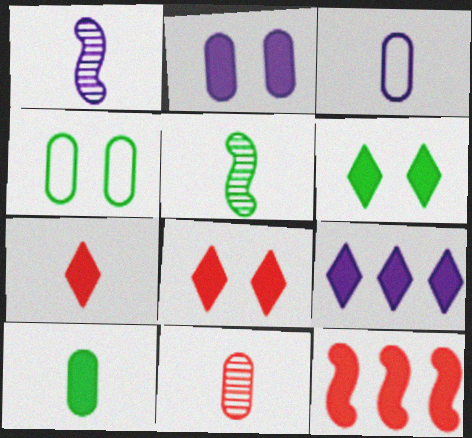[[3, 5, 7], 
[3, 10, 11], 
[6, 7, 9]]